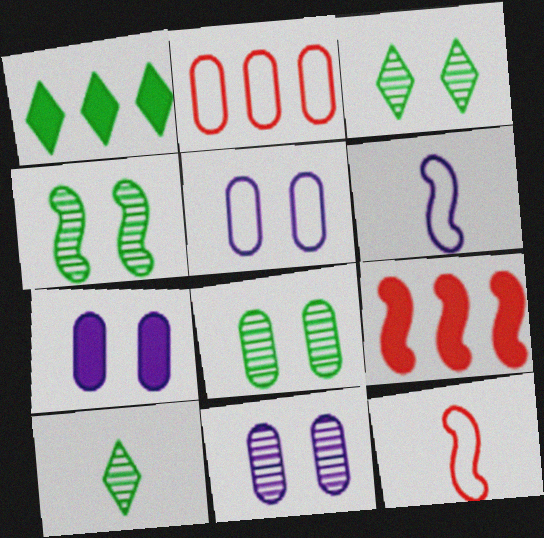[[1, 11, 12], 
[3, 4, 8], 
[4, 6, 9], 
[5, 7, 11], 
[5, 9, 10]]